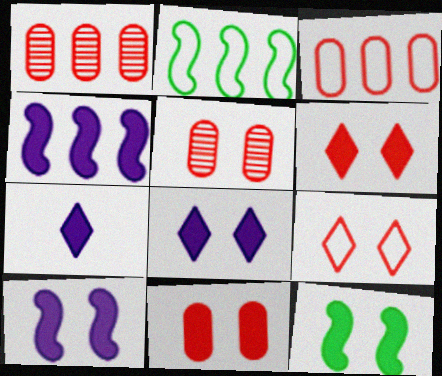[[2, 5, 7], 
[8, 11, 12]]